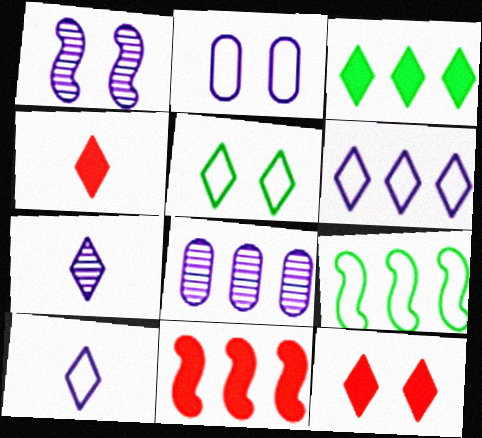[[1, 7, 8]]